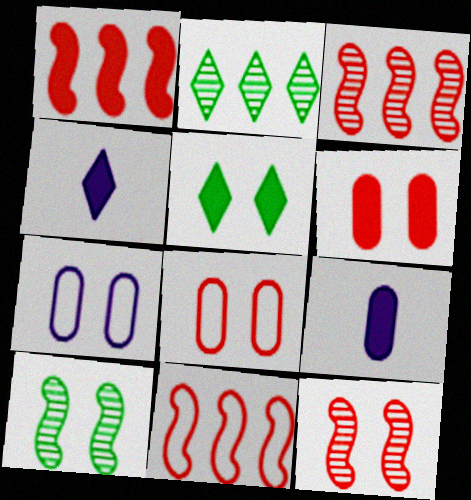[[1, 3, 11], 
[1, 5, 9], 
[5, 7, 12]]